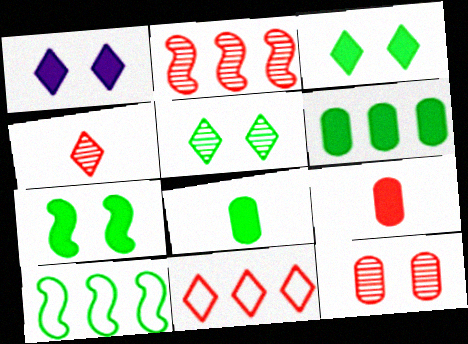[[2, 4, 12], 
[5, 8, 10]]